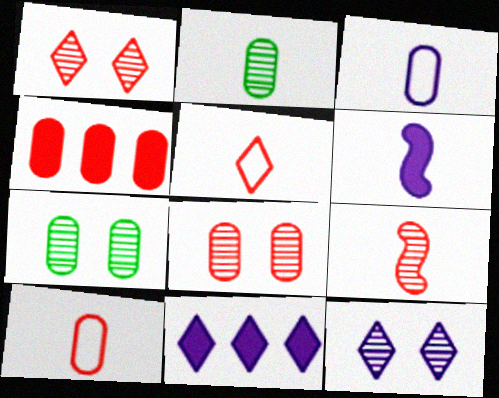[[2, 5, 6], 
[3, 4, 7], 
[4, 8, 10]]